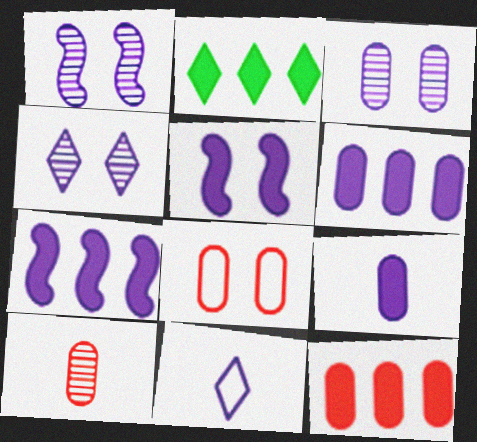[[1, 3, 4], 
[1, 6, 11], 
[2, 7, 12], 
[3, 7, 11], 
[8, 10, 12]]